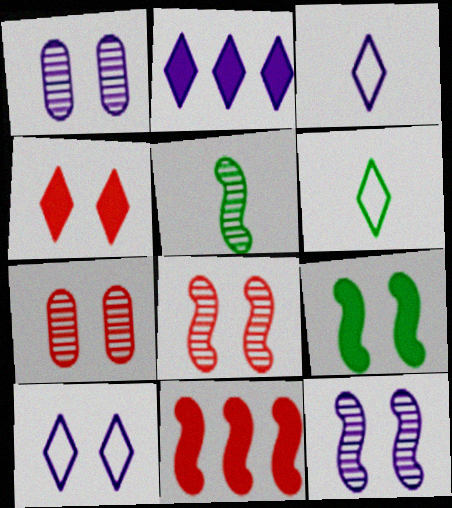[[1, 6, 11], 
[7, 9, 10]]